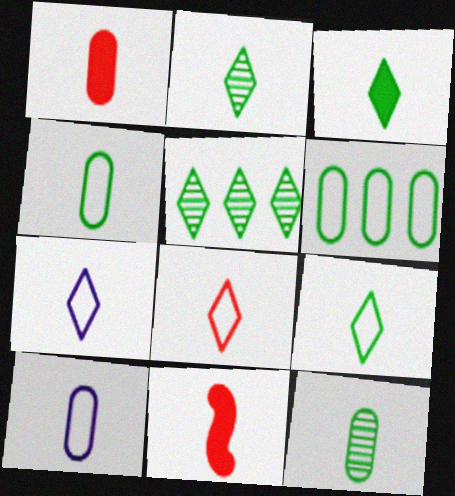[[1, 10, 12], 
[2, 3, 9], 
[2, 10, 11], 
[7, 8, 9], 
[7, 11, 12]]